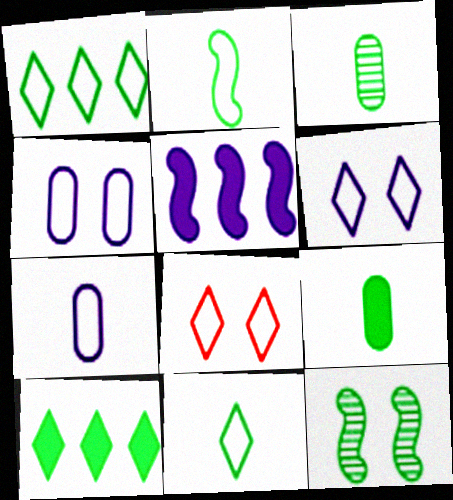[[1, 9, 12], 
[3, 5, 8]]